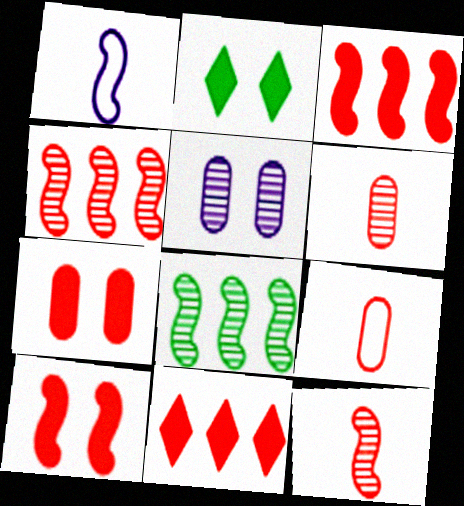[[1, 8, 10]]